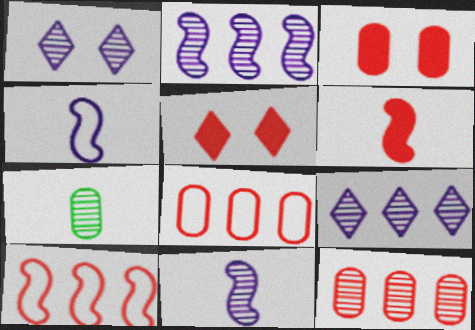[]